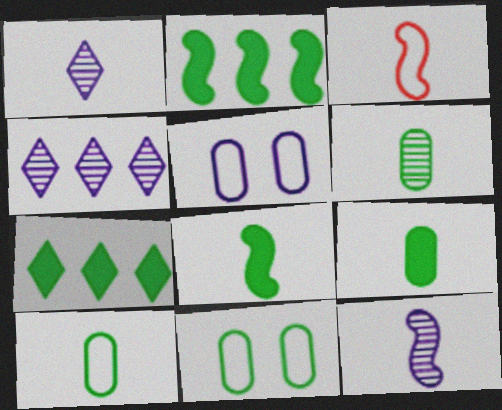[[1, 3, 9], 
[3, 8, 12], 
[6, 9, 10]]